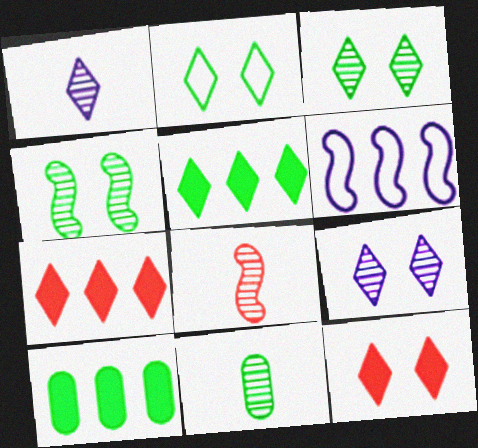[[1, 2, 7], 
[1, 8, 11], 
[2, 9, 12], 
[6, 11, 12]]